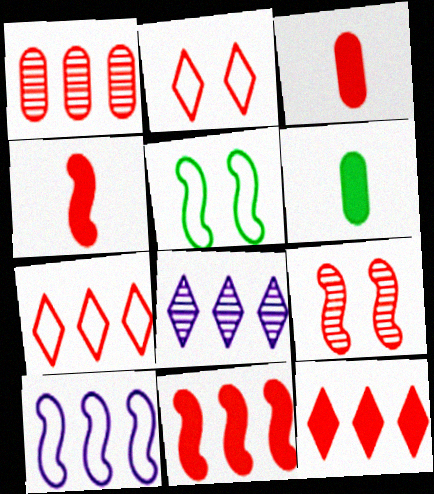[[1, 2, 4], 
[1, 7, 11], 
[3, 5, 8], 
[3, 7, 9]]